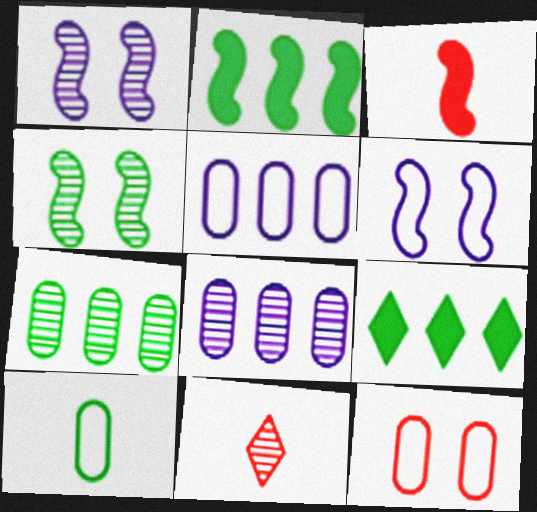[[1, 7, 11], 
[4, 8, 11], 
[4, 9, 10], 
[5, 10, 12]]